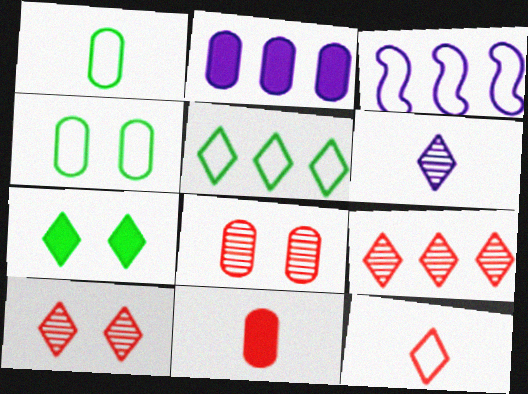[[1, 2, 8], 
[3, 4, 12]]